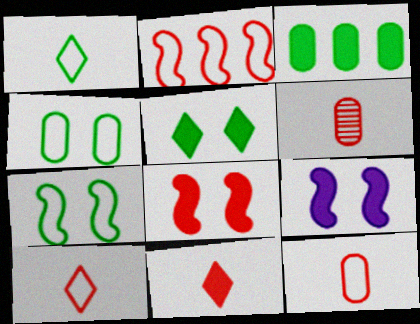[[3, 9, 11]]